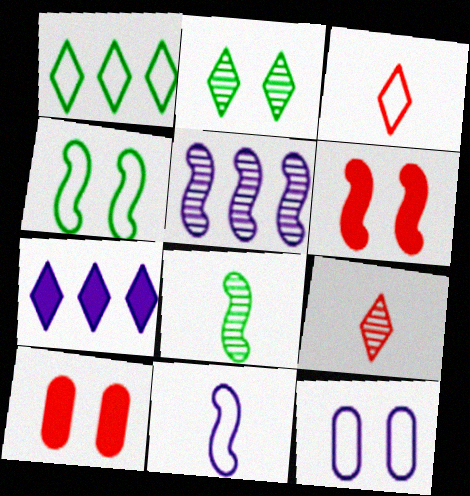[[2, 3, 7], 
[2, 6, 12]]